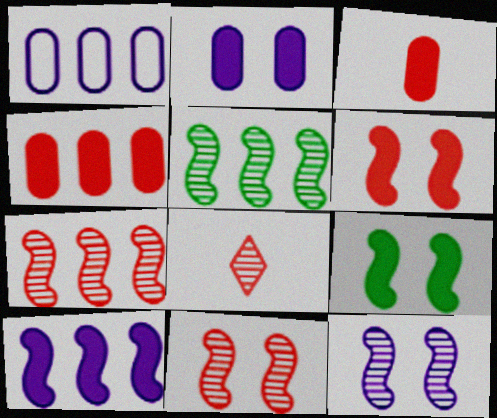[[1, 8, 9]]